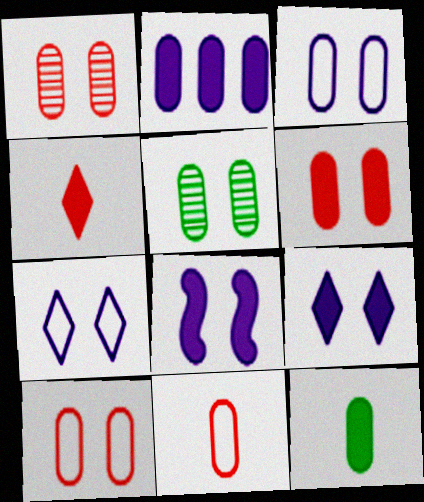[[1, 6, 10], 
[2, 5, 11], 
[2, 6, 12], 
[3, 5, 6]]